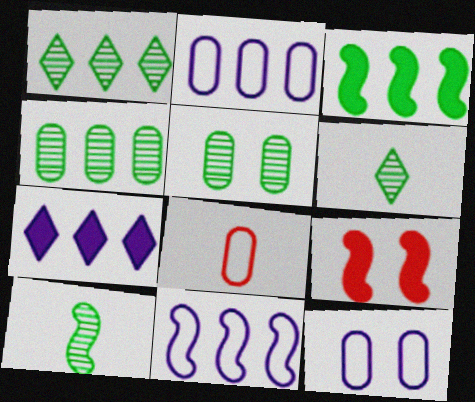[[1, 5, 10], 
[2, 6, 9], 
[9, 10, 11]]